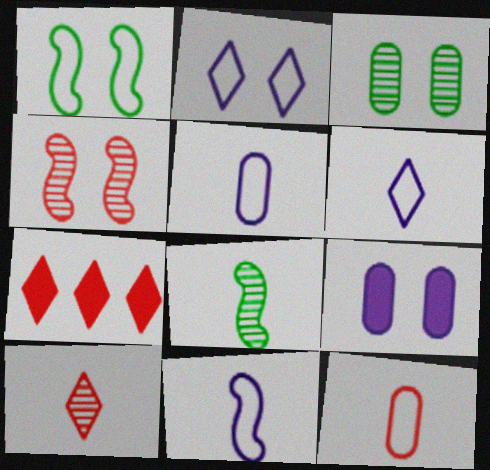[[3, 7, 11], 
[4, 7, 12], 
[5, 6, 11]]